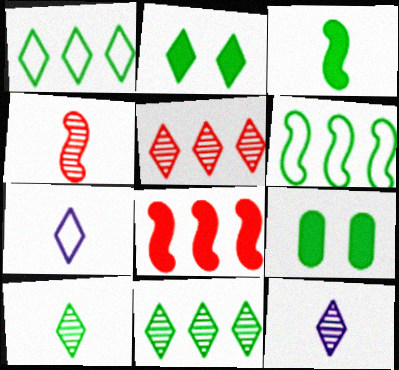[[1, 2, 10], 
[2, 5, 7], 
[6, 9, 10]]